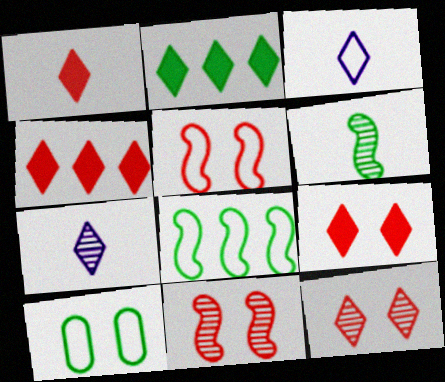[[1, 4, 9], 
[2, 3, 12], 
[2, 6, 10]]